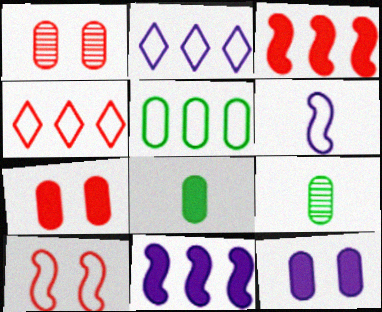[]